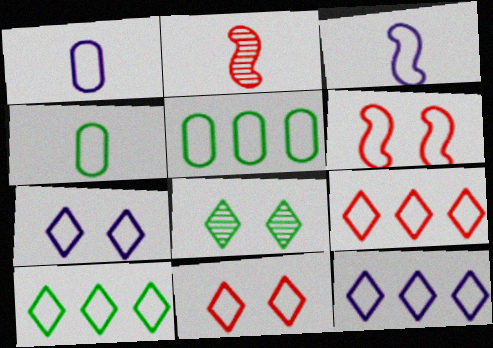[[1, 6, 10], 
[3, 5, 11], 
[4, 6, 12], 
[9, 10, 12]]